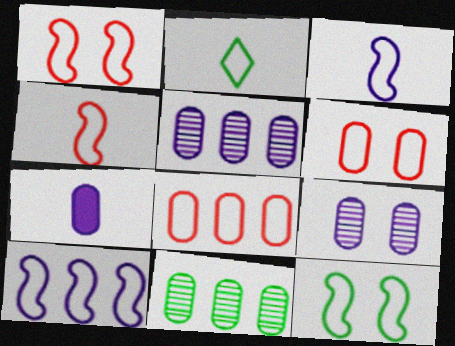[[2, 6, 10], 
[4, 10, 12], 
[6, 7, 11]]